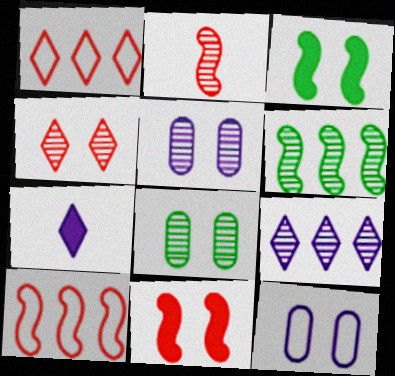[[2, 8, 9], 
[2, 10, 11], 
[3, 4, 12], 
[7, 8, 10]]